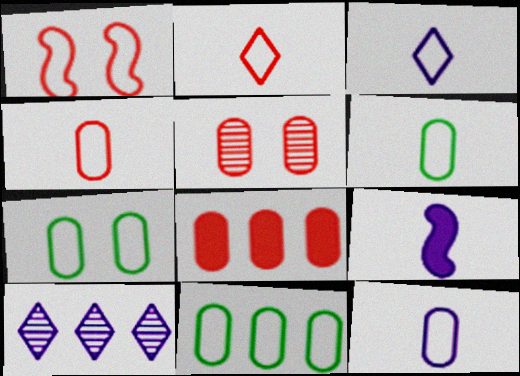[[1, 3, 11], 
[4, 5, 8], 
[4, 6, 12], 
[6, 7, 11]]